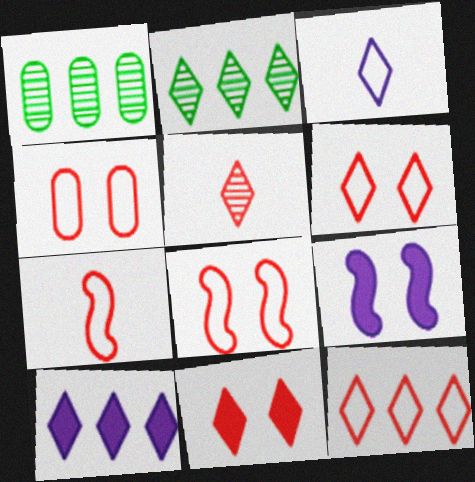[[2, 3, 11], 
[2, 10, 12], 
[4, 6, 8], 
[4, 7, 12], 
[5, 11, 12]]